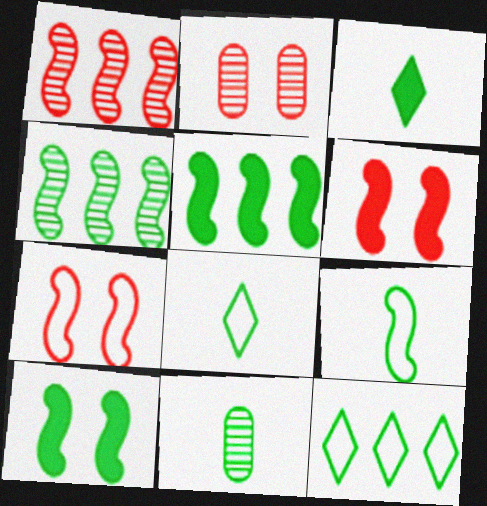[[3, 9, 11], 
[4, 9, 10], 
[10, 11, 12]]